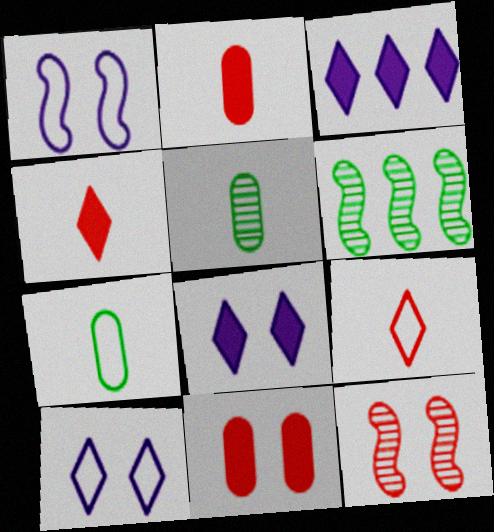[[2, 6, 10], 
[3, 7, 12]]